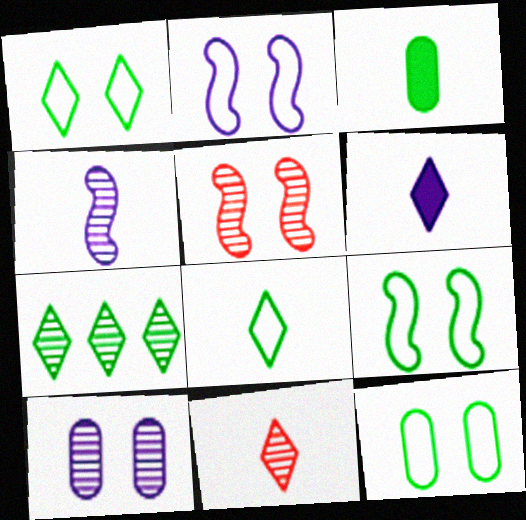[[1, 9, 12], 
[3, 7, 9], 
[6, 8, 11]]